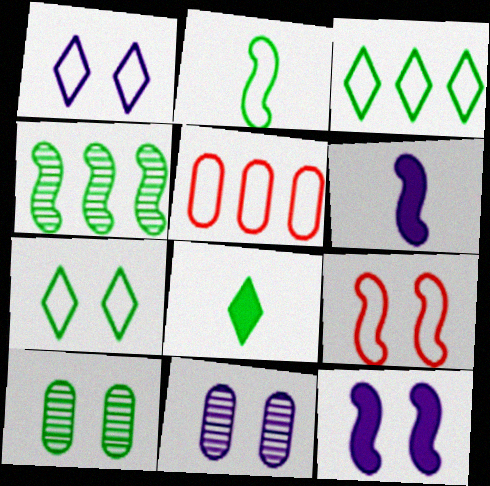[[1, 2, 5], 
[1, 11, 12], 
[4, 6, 9]]